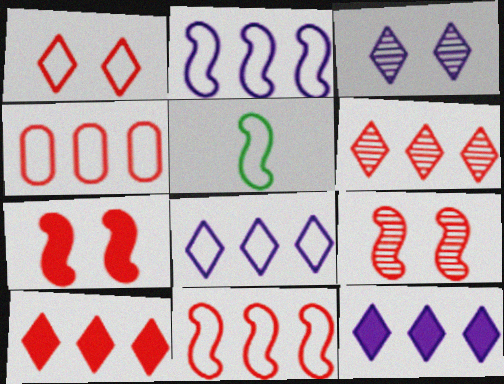[]